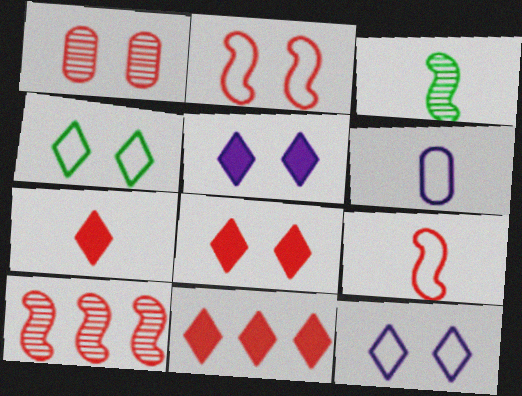[[1, 2, 8], 
[1, 9, 11], 
[3, 6, 7], 
[7, 8, 11]]